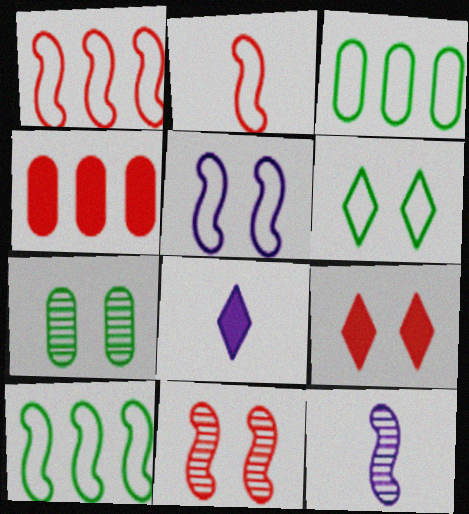[[1, 7, 8], 
[2, 5, 10], 
[3, 8, 11], 
[3, 9, 12], 
[4, 6, 12], 
[5, 7, 9]]